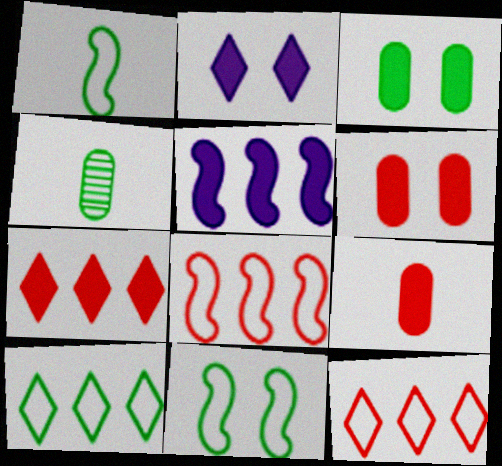[[2, 4, 8]]